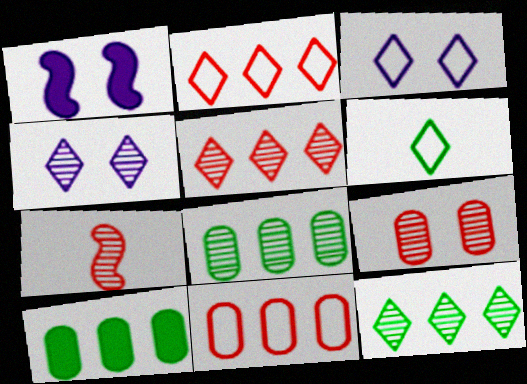[[2, 3, 6], 
[3, 7, 10], 
[4, 7, 8], 
[5, 7, 9]]